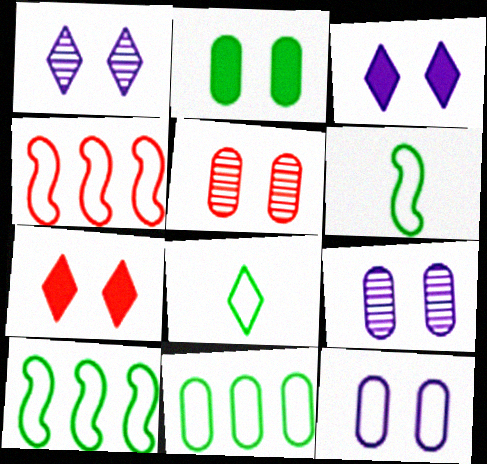[[2, 5, 12], 
[4, 8, 12]]